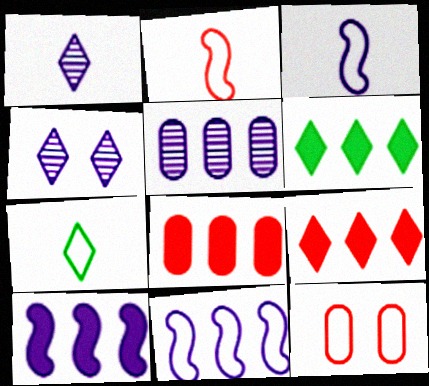[[4, 7, 9], 
[6, 8, 10], 
[7, 11, 12]]